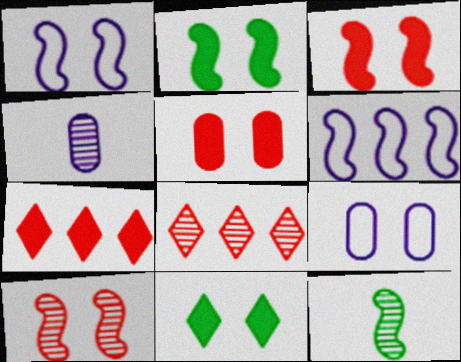[[1, 2, 10], 
[3, 6, 12], 
[7, 9, 12], 
[9, 10, 11]]